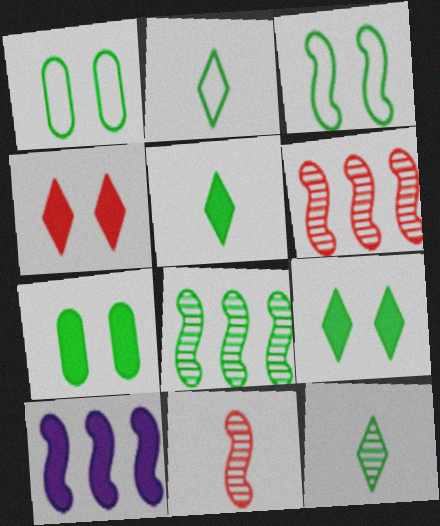[[1, 5, 8], 
[2, 5, 12], 
[2, 7, 8], 
[3, 10, 11]]